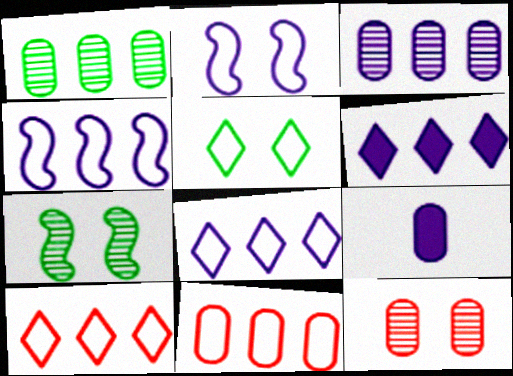[[3, 4, 6], 
[7, 9, 10]]